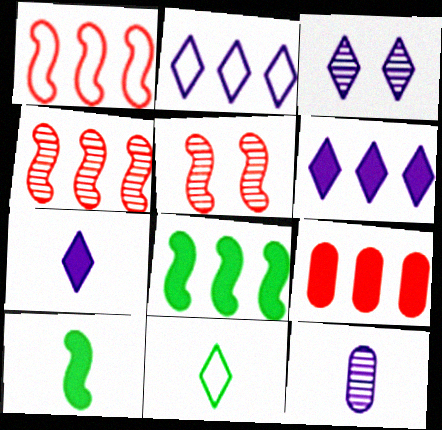[[2, 3, 7], 
[6, 8, 9]]